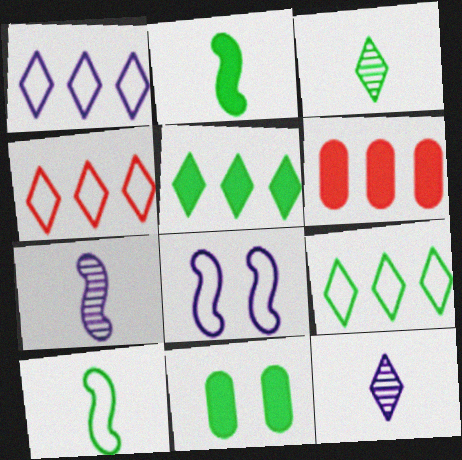[[1, 4, 9], 
[2, 5, 11], 
[3, 6, 8], 
[4, 7, 11]]